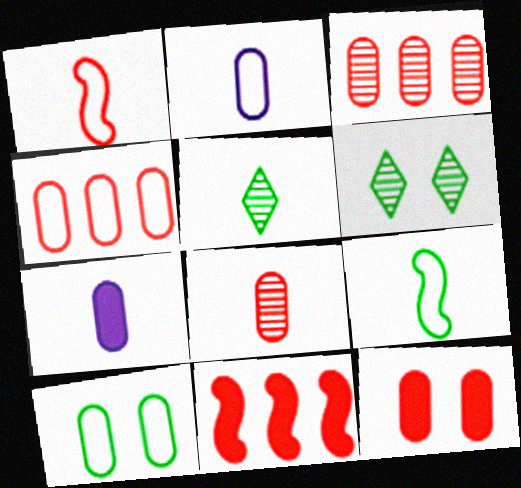[[1, 5, 7], 
[2, 4, 10], 
[2, 6, 11], 
[3, 7, 10], 
[4, 8, 12]]